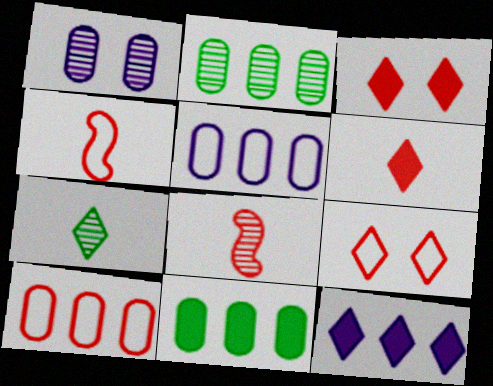[[3, 8, 10], 
[4, 9, 10], 
[7, 9, 12]]